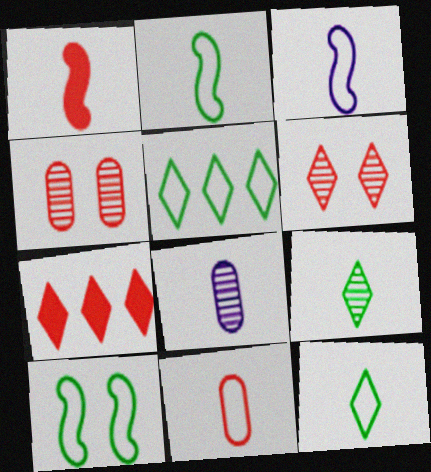[[1, 8, 12], 
[3, 11, 12], 
[7, 8, 10]]